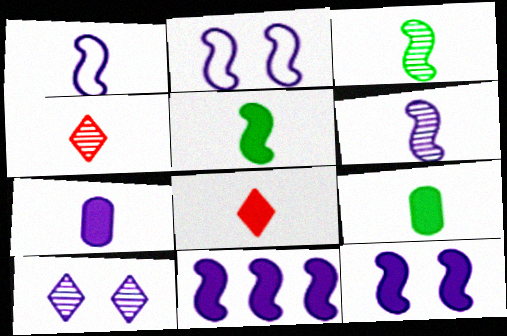[[1, 4, 9], 
[2, 6, 11], 
[5, 7, 8]]